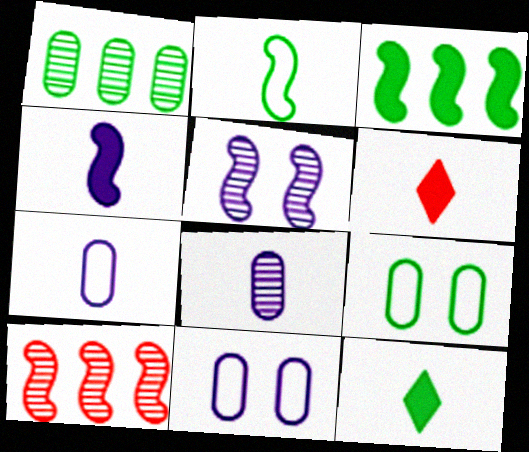[[2, 6, 8], 
[10, 11, 12]]